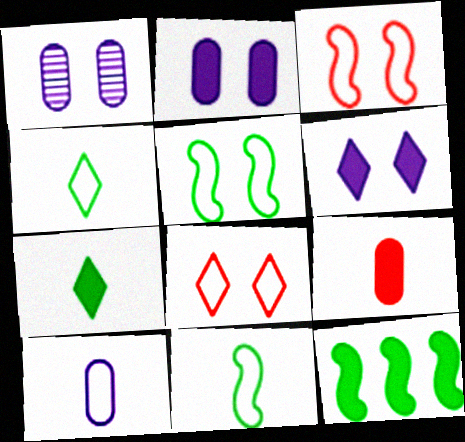[[6, 9, 12]]